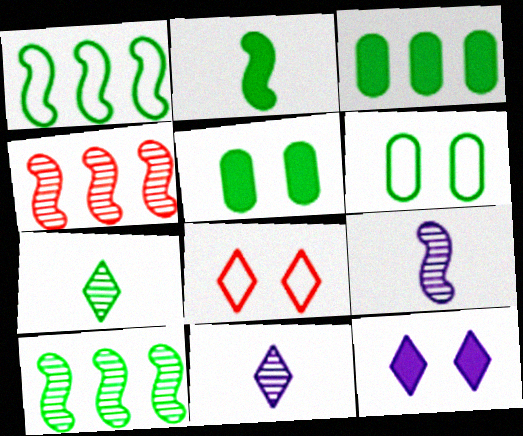[[1, 5, 7], 
[3, 8, 9]]